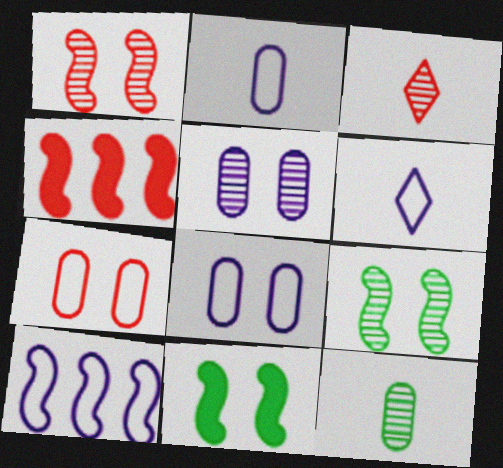[[3, 4, 7], 
[6, 8, 10]]